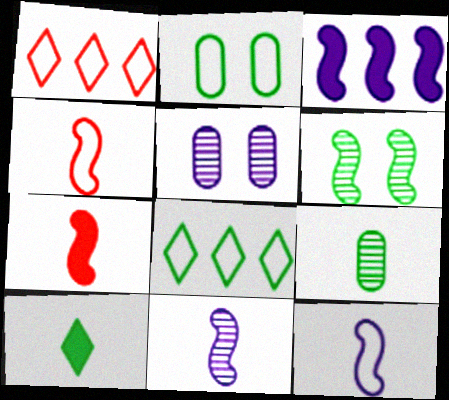[[1, 2, 12], 
[3, 4, 6], 
[5, 7, 8]]